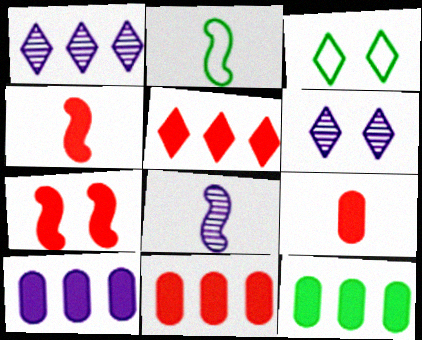[[2, 4, 8], 
[2, 6, 11], 
[3, 8, 11], 
[5, 7, 9], 
[10, 11, 12]]